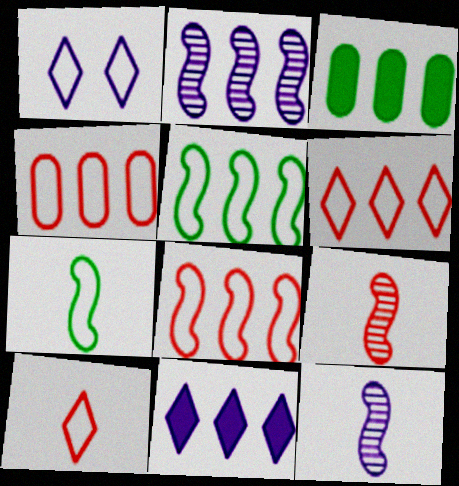[[1, 3, 9], 
[1, 4, 7], 
[2, 3, 6], 
[4, 6, 8]]